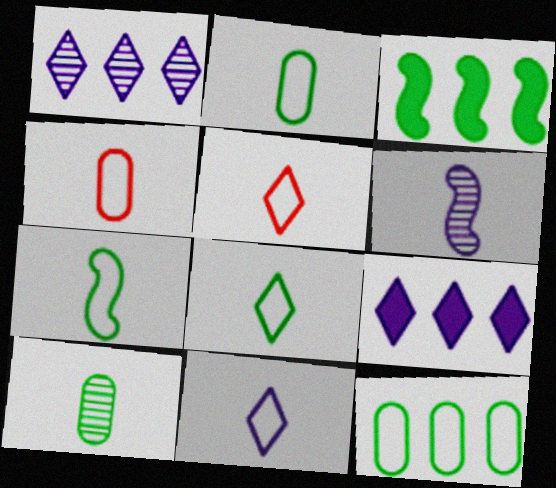[[2, 7, 8], 
[4, 7, 11], 
[5, 8, 11]]